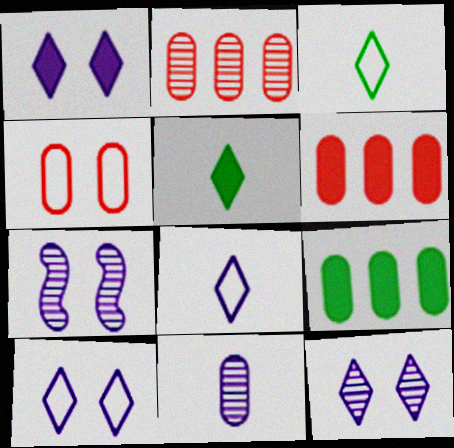[[1, 10, 12], 
[3, 6, 7], 
[4, 9, 11]]